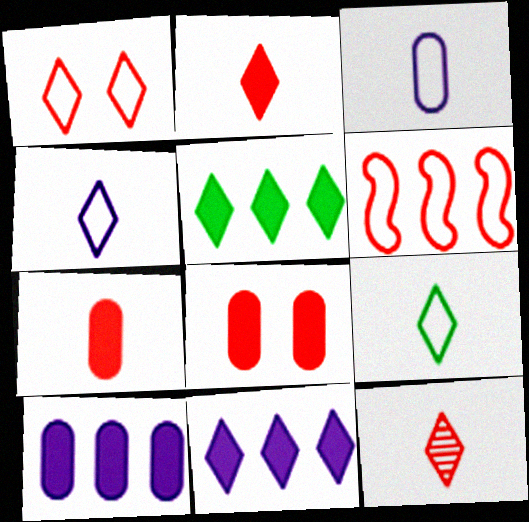[[6, 8, 12]]